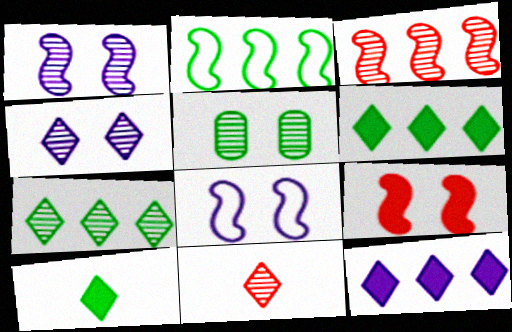[[2, 5, 10], 
[4, 7, 11]]